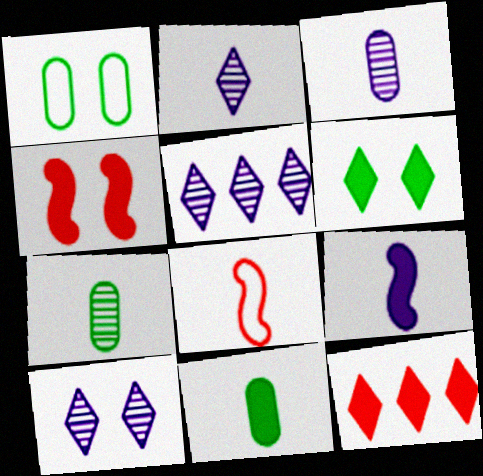[[1, 4, 10], 
[2, 5, 10], 
[2, 8, 11]]